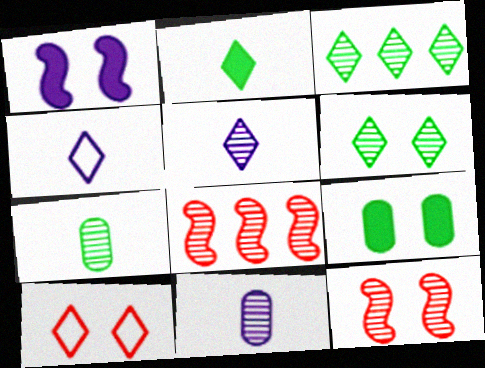[[3, 11, 12], 
[4, 8, 9], 
[6, 8, 11]]